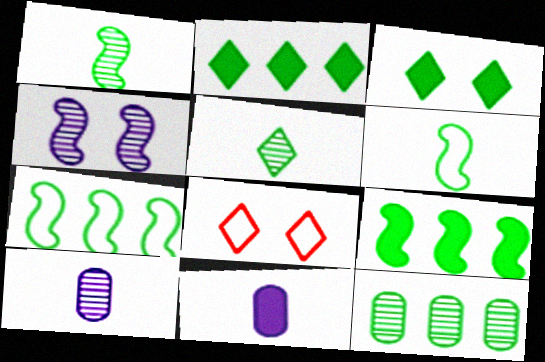[[2, 7, 12], 
[3, 6, 12], 
[8, 9, 10]]